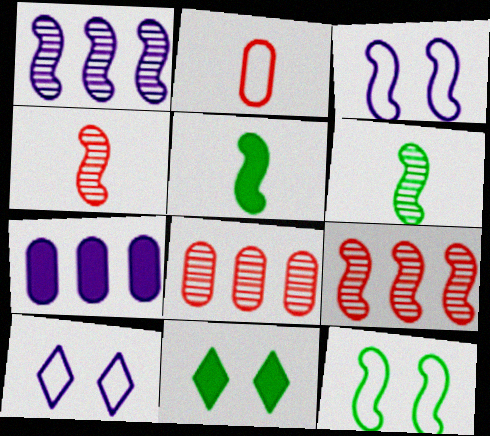[[1, 2, 11], 
[3, 5, 9], 
[5, 8, 10]]